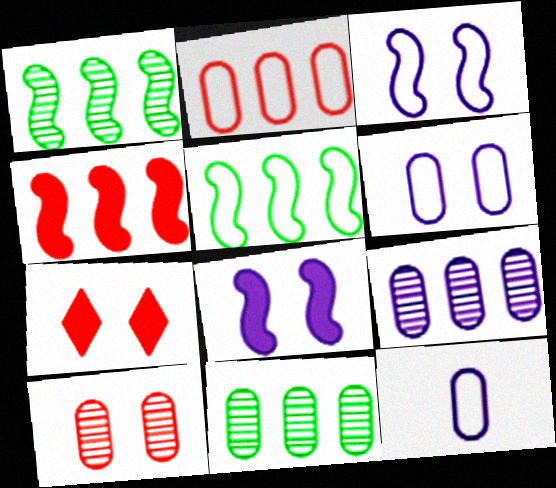[[1, 7, 12]]